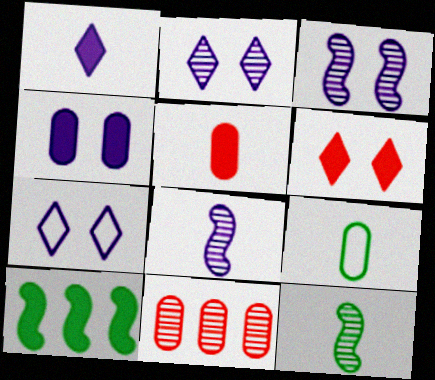[[2, 11, 12], 
[3, 4, 7], 
[4, 9, 11]]